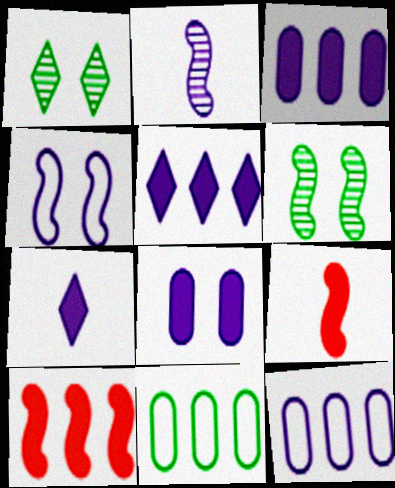[[1, 9, 12]]